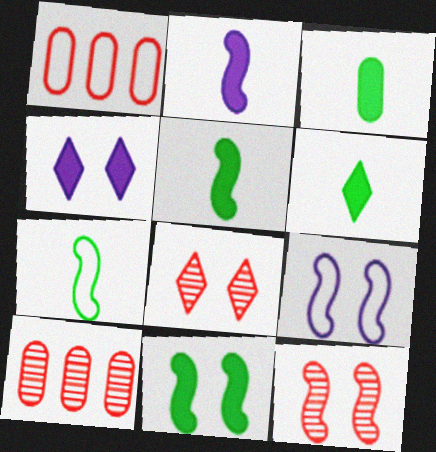[[3, 5, 6], 
[4, 7, 10], 
[6, 9, 10], 
[9, 11, 12]]